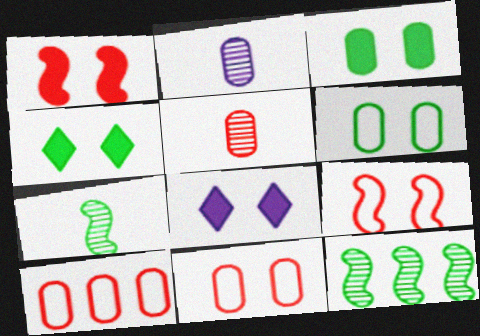[[1, 3, 8], 
[2, 3, 10], 
[7, 8, 10]]